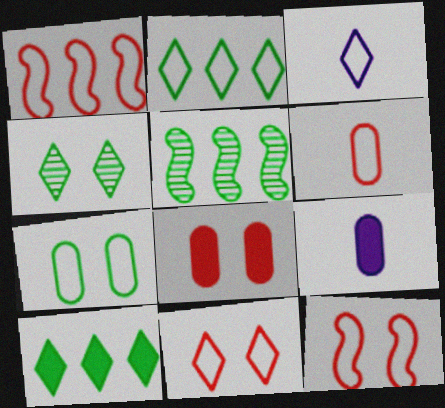[[1, 3, 7], 
[1, 4, 9], 
[1, 6, 11], 
[2, 3, 11], 
[3, 5, 8], 
[5, 9, 11]]